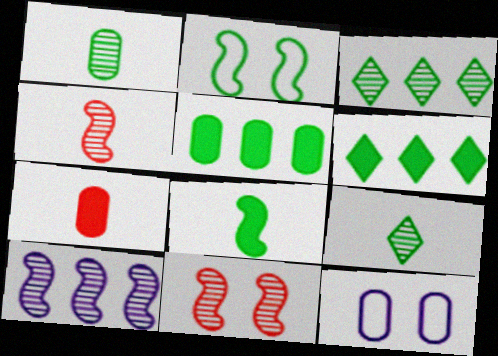[[1, 2, 6], 
[2, 5, 9], 
[4, 6, 12]]